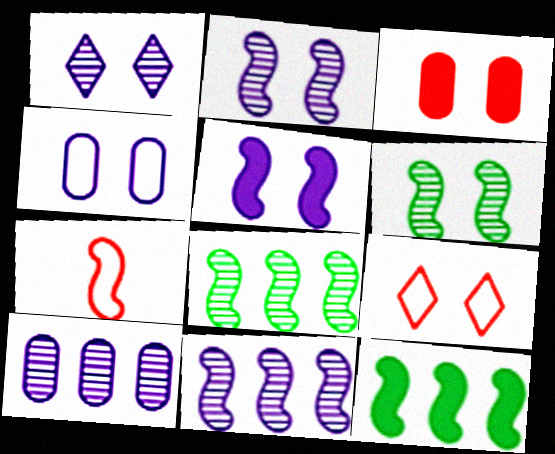[[1, 4, 5], 
[2, 7, 12], 
[5, 7, 8]]